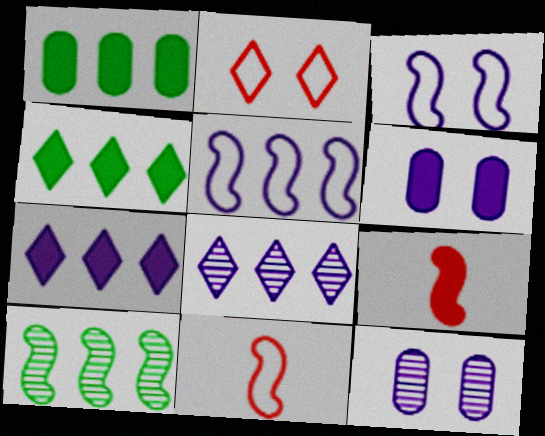[[3, 9, 10], 
[4, 6, 9], 
[4, 11, 12]]